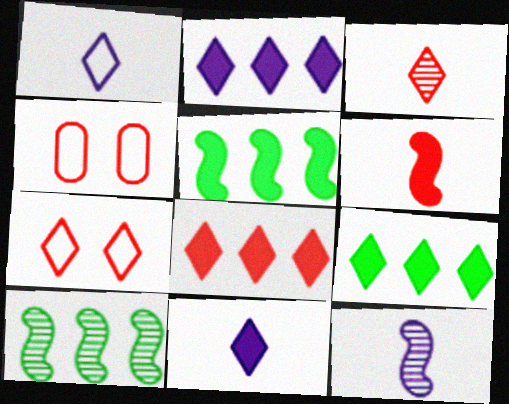[[2, 8, 9], 
[3, 7, 8], 
[4, 9, 12], 
[4, 10, 11]]